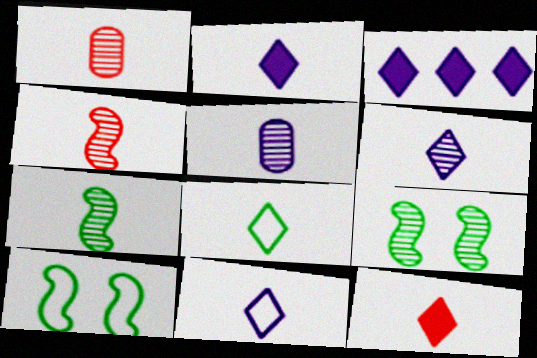[[1, 3, 10], 
[1, 6, 7], 
[2, 6, 11], 
[6, 8, 12]]